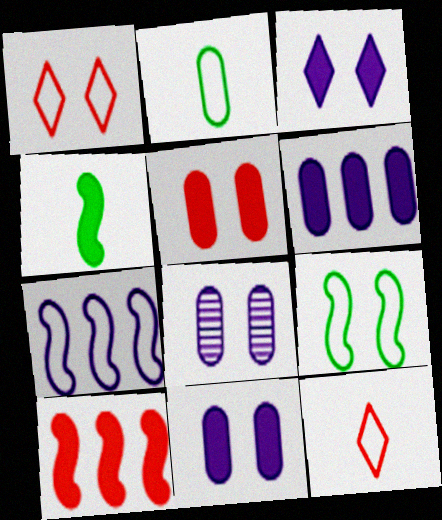[[1, 2, 7]]